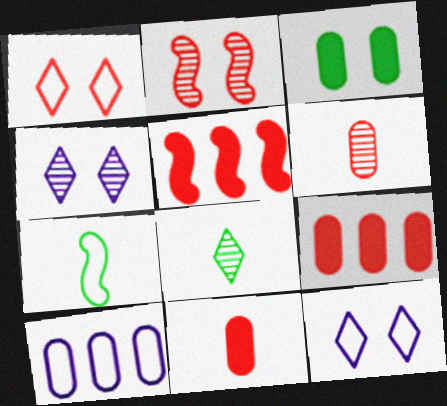[[1, 5, 6], 
[1, 7, 10], 
[2, 3, 12], 
[3, 6, 10], 
[4, 7, 9]]